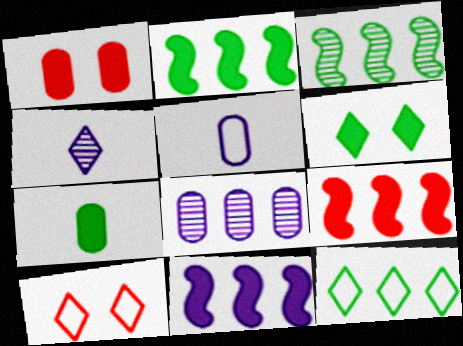[[2, 6, 7], 
[2, 9, 11], 
[8, 9, 12]]